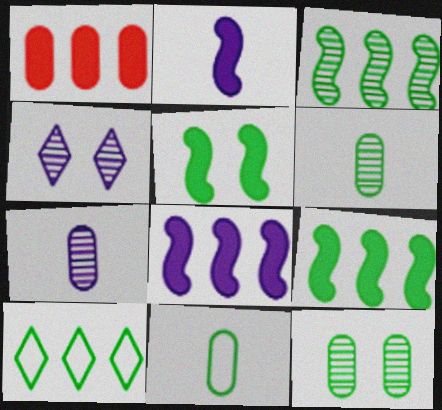[[5, 6, 10]]